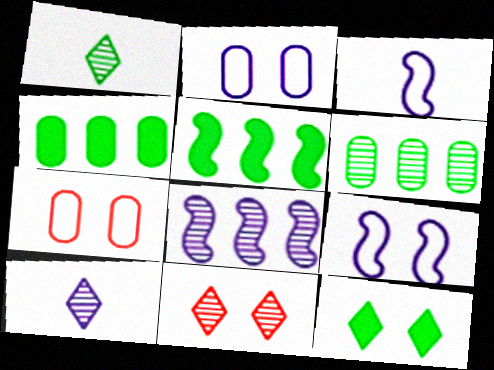[[3, 4, 11], 
[5, 7, 10]]